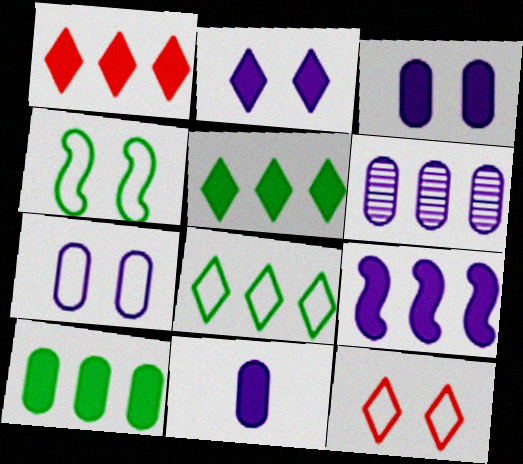[[1, 9, 10], 
[2, 9, 11], 
[4, 7, 12], 
[6, 7, 11]]